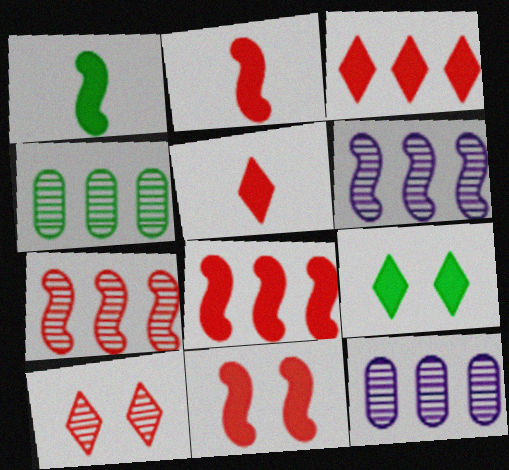[[2, 8, 11]]